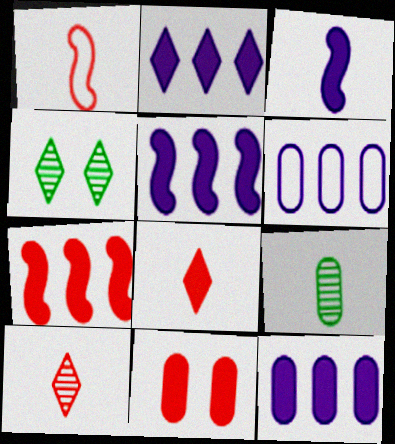[[1, 4, 12], 
[2, 5, 12], 
[6, 9, 11], 
[7, 8, 11]]